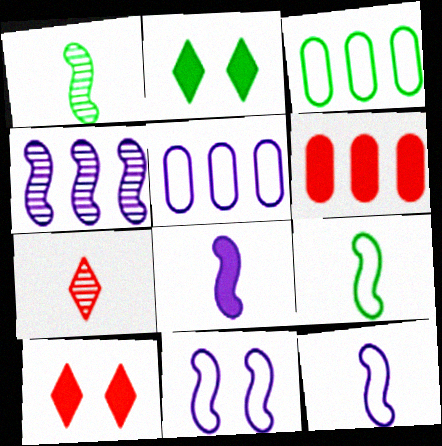[[1, 2, 3], 
[1, 5, 10], 
[2, 6, 8], 
[4, 8, 11]]